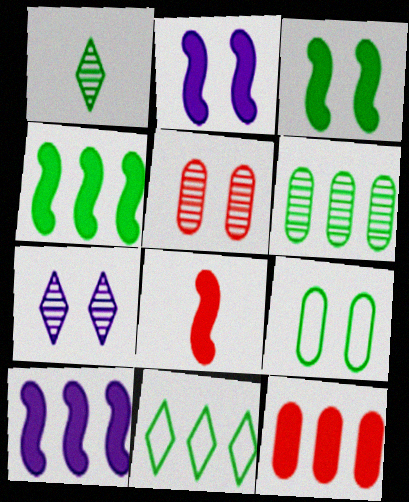[[1, 4, 9], 
[2, 4, 8], 
[3, 8, 10], 
[4, 6, 11]]